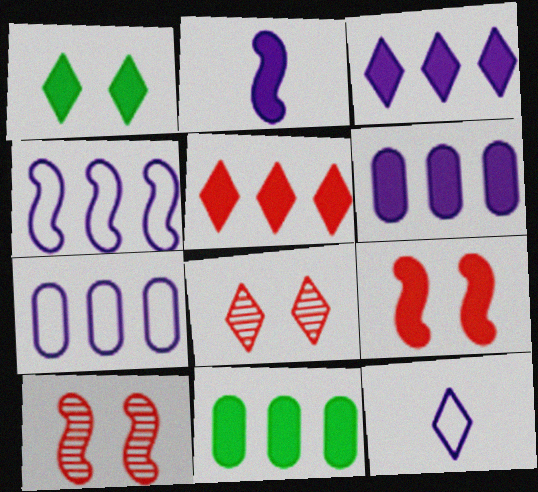[[10, 11, 12]]